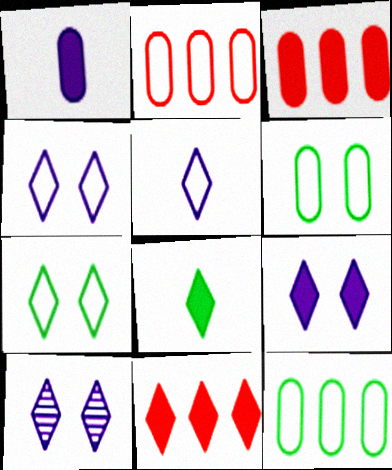[[4, 9, 10], 
[8, 9, 11]]